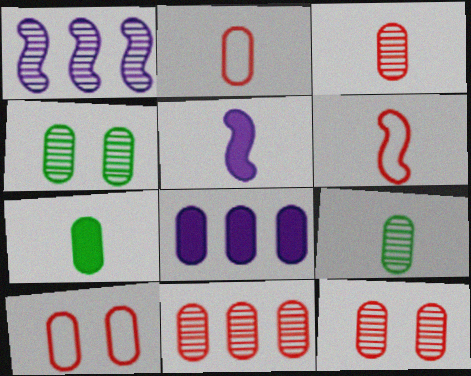[[2, 4, 8], 
[3, 11, 12], 
[8, 9, 10]]